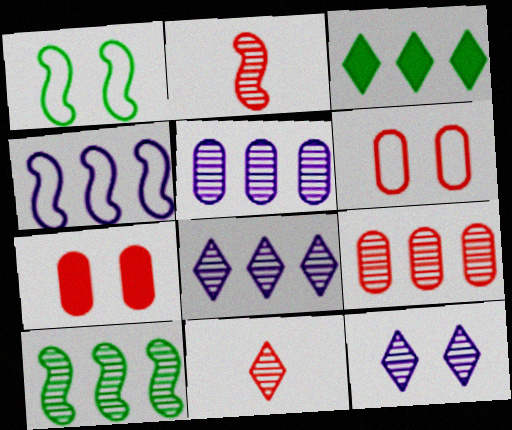[[1, 7, 12], 
[3, 4, 9], 
[8, 9, 10]]